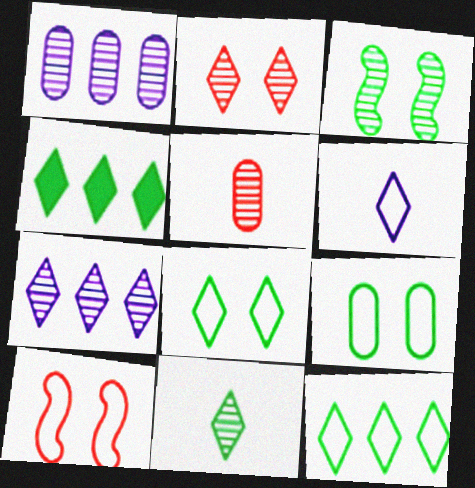[[2, 4, 6], 
[2, 7, 11], 
[3, 5, 7], 
[4, 8, 11]]